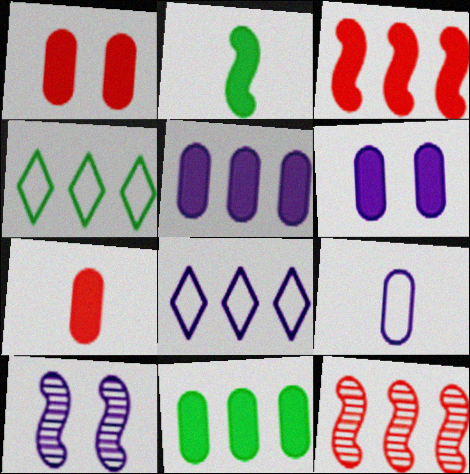[[4, 5, 12], 
[4, 7, 10], 
[6, 7, 11], 
[8, 11, 12]]